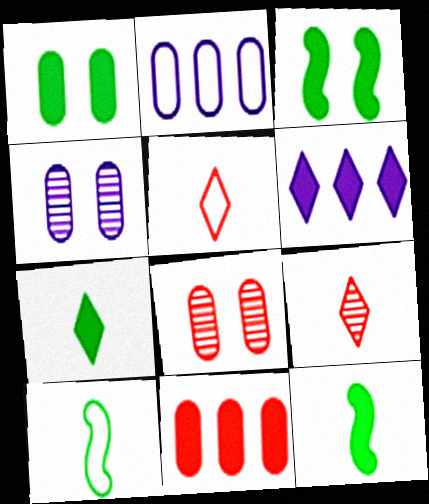[[2, 3, 9], 
[6, 8, 10]]